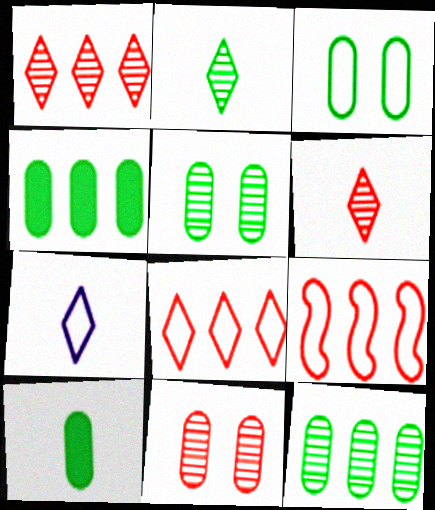[[3, 7, 9], 
[3, 10, 12]]